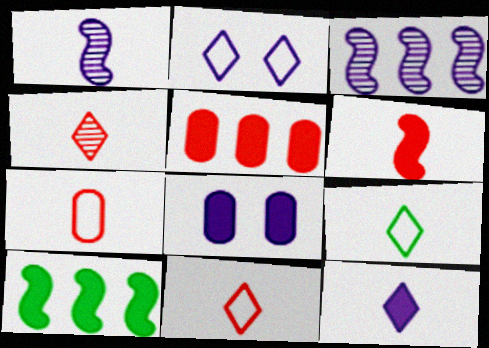[[4, 6, 7], 
[4, 9, 12]]